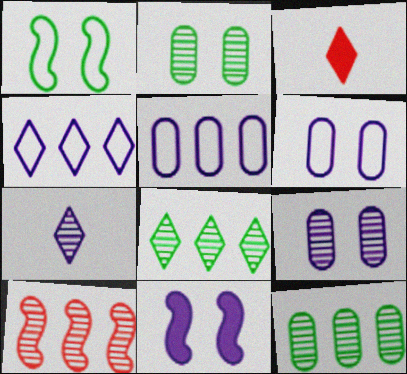[[2, 7, 10], 
[5, 7, 11]]